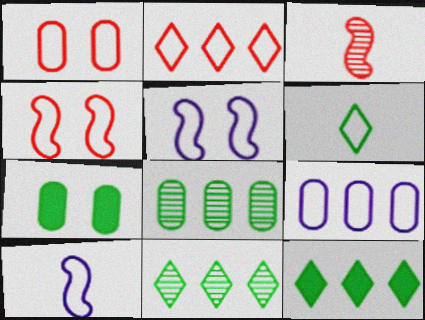[[4, 6, 9]]